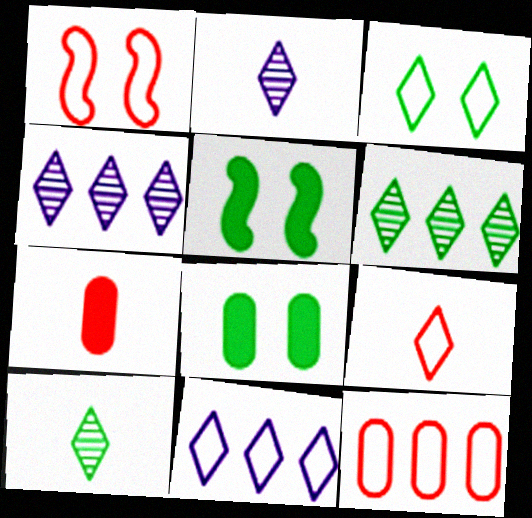[[1, 9, 12], 
[2, 5, 12], 
[3, 9, 11]]